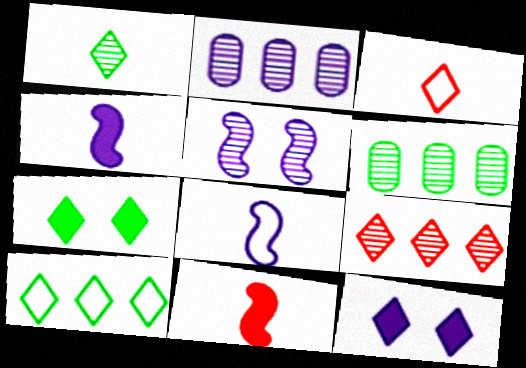[[1, 7, 10], 
[2, 8, 12]]